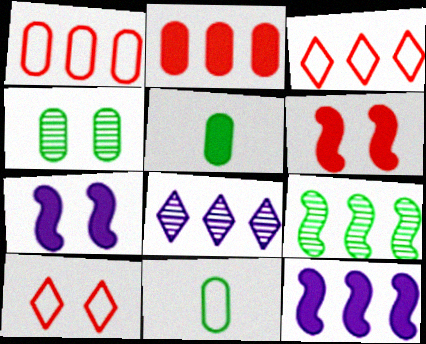[[4, 7, 10], 
[6, 8, 11]]